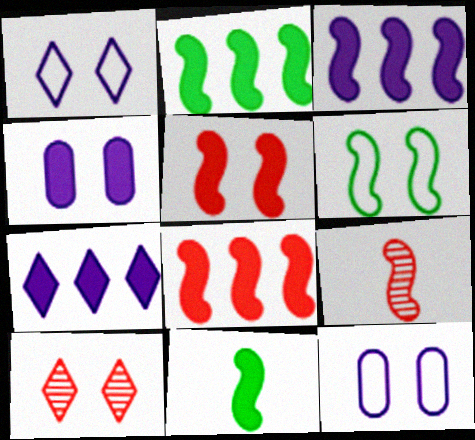[[2, 3, 8], 
[3, 5, 11], 
[3, 6, 9], 
[4, 6, 10]]